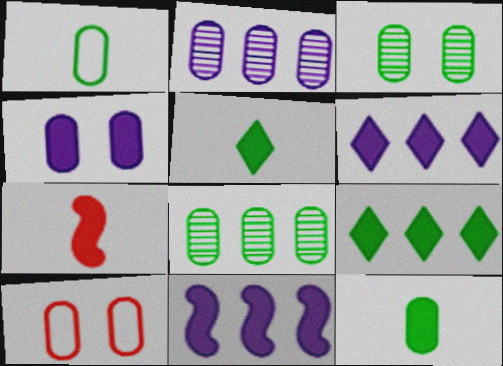[[2, 10, 12], 
[3, 4, 10], 
[4, 7, 9]]